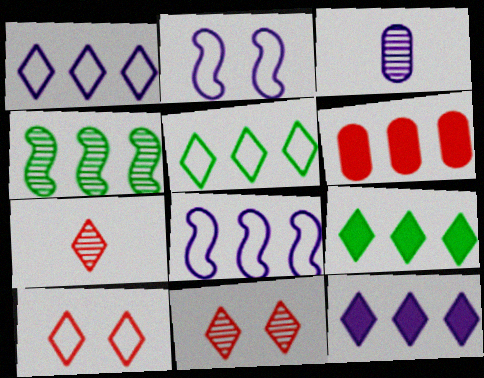[[1, 4, 6], 
[2, 3, 12], 
[3, 4, 11]]